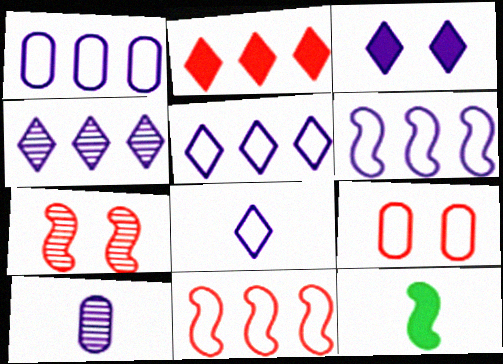[[1, 5, 6], 
[3, 4, 8], 
[3, 6, 10], 
[4, 9, 12], 
[6, 7, 12]]